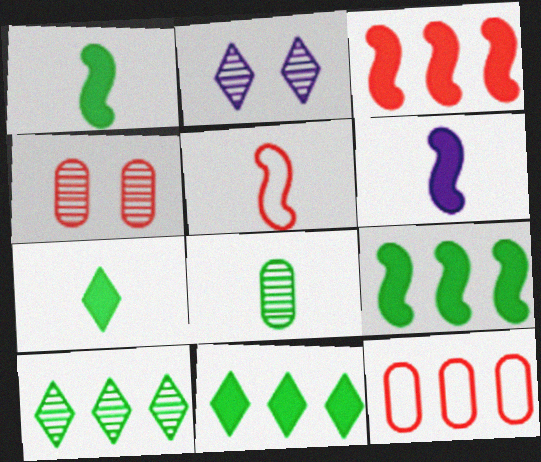[[1, 2, 12]]